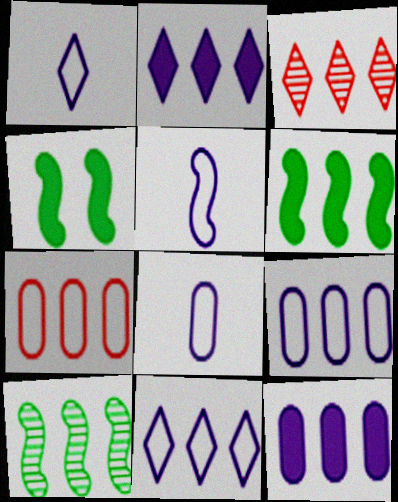[[1, 5, 8], 
[2, 7, 10], 
[3, 4, 8], 
[3, 6, 9]]